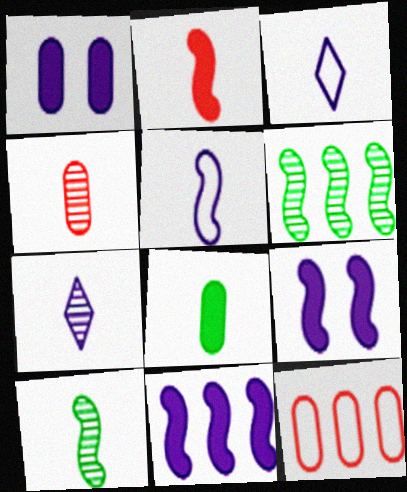[[2, 5, 10], 
[4, 7, 10]]